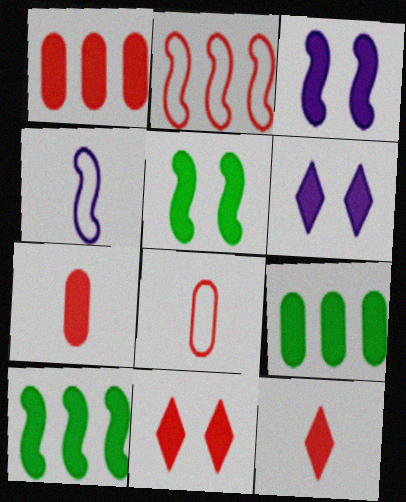[[3, 9, 12], 
[6, 7, 10]]